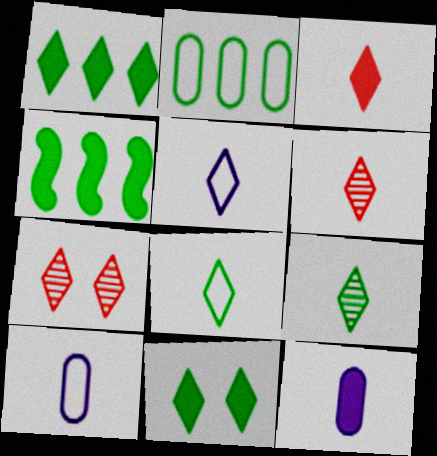[[1, 5, 7], 
[3, 5, 9], 
[4, 7, 10]]